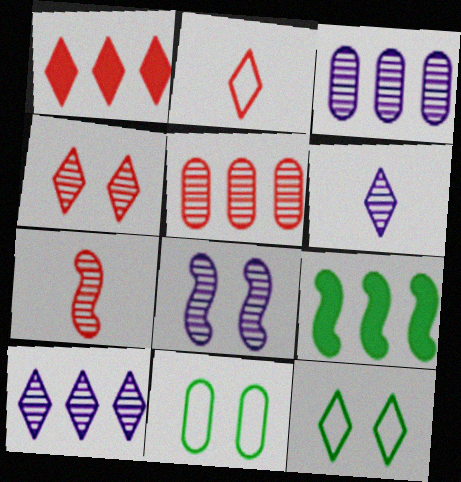[[1, 2, 4], 
[1, 6, 12], 
[3, 6, 8], 
[4, 5, 7]]